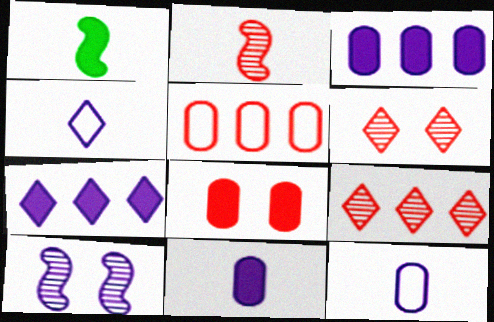[[1, 7, 8], 
[3, 4, 10], 
[7, 10, 12]]